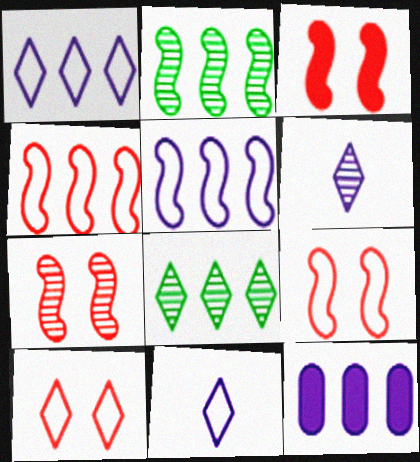[[3, 7, 9], 
[4, 8, 12]]